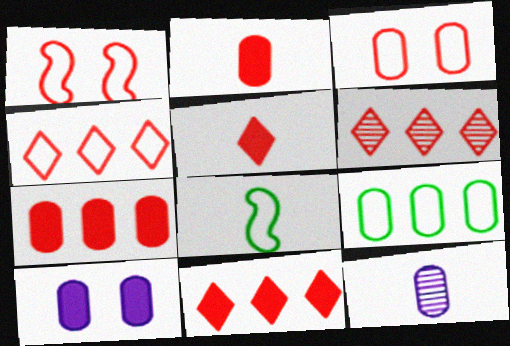[[1, 2, 6], 
[4, 6, 11], 
[5, 8, 12], 
[6, 8, 10]]